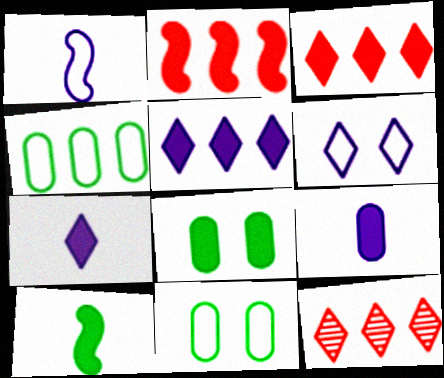[[1, 8, 12], 
[2, 7, 8]]